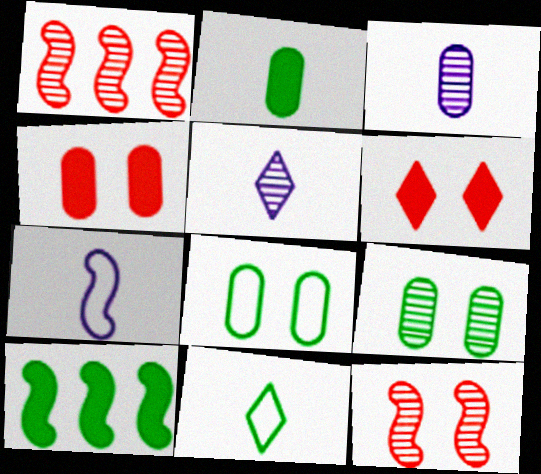[[1, 5, 9], 
[7, 10, 12], 
[9, 10, 11]]